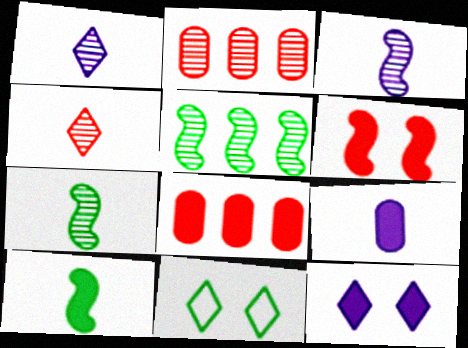[[3, 8, 11], 
[8, 10, 12]]